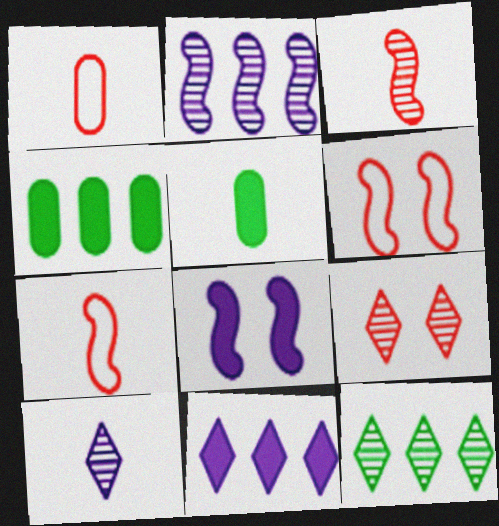[[1, 8, 12], 
[4, 6, 10], 
[5, 7, 10], 
[9, 10, 12]]